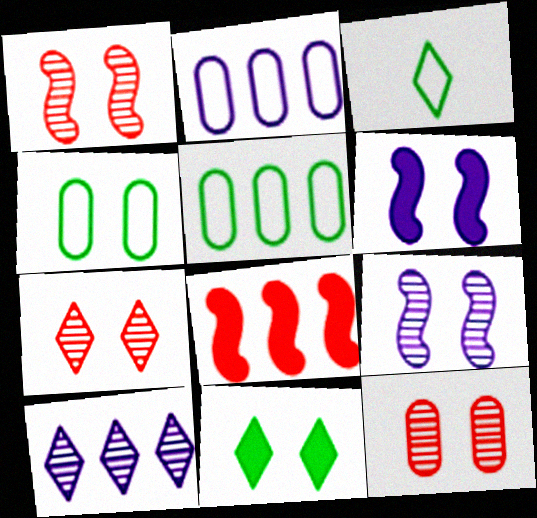[[1, 7, 12], 
[4, 6, 7], 
[5, 8, 10]]